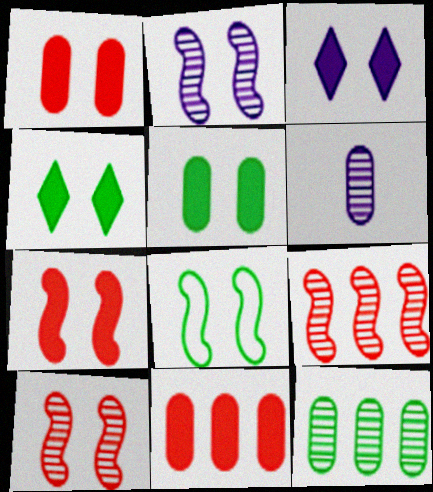[[2, 7, 8], 
[3, 5, 7]]